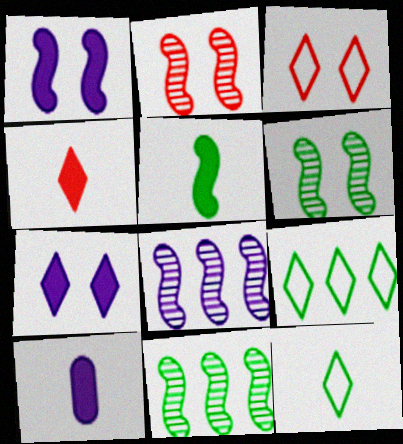[[2, 9, 10], 
[3, 10, 11], 
[4, 5, 10]]